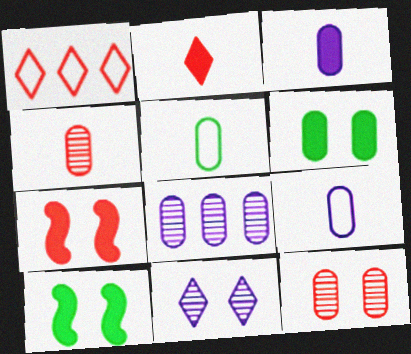[[1, 4, 7], 
[3, 4, 5]]